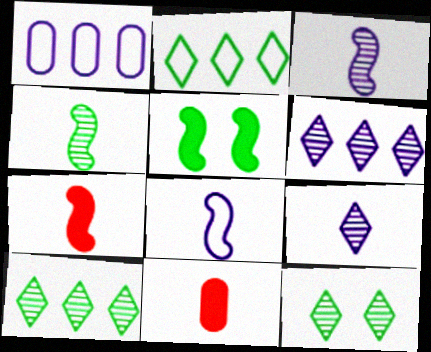[[1, 7, 12], 
[4, 7, 8]]